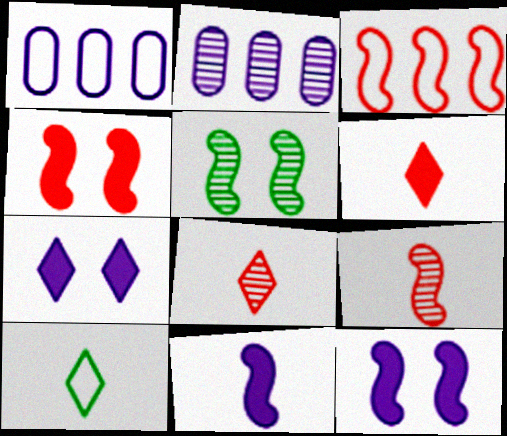[[1, 5, 6], 
[2, 4, 10], 
[2, 5, 8], 
[3, 4, 9], 
[3, 5, 11]]